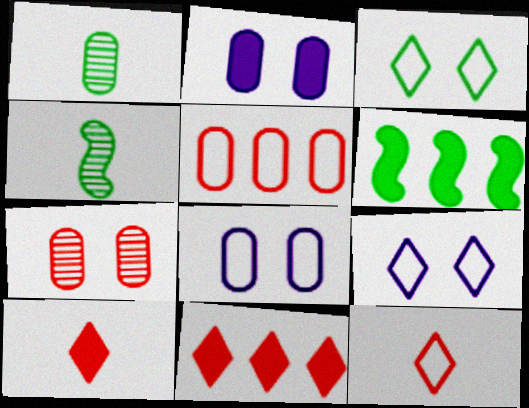[[1, 2, 5], 
[1, 3, 6], 
[2, 6, 10], 
[4, 8, 11]]